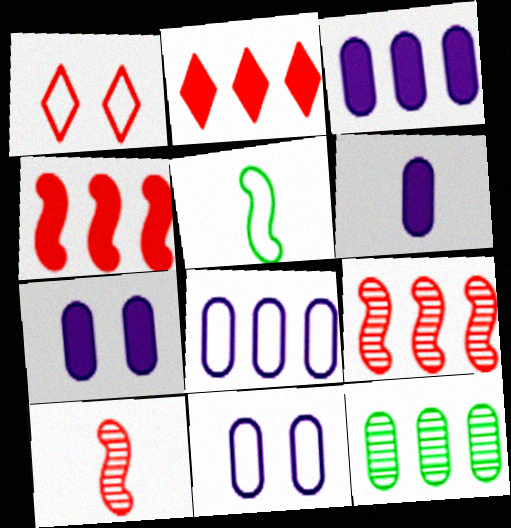[[1, 5, 8], 
[3, 6, 7]]